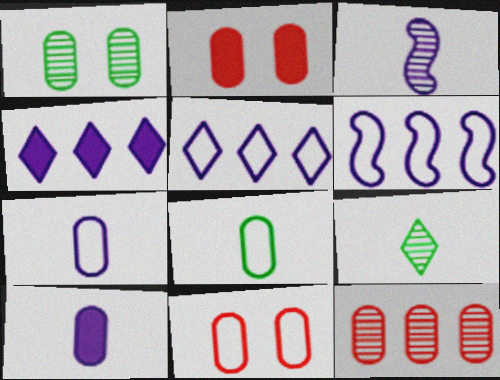[[2, 6, 9]]